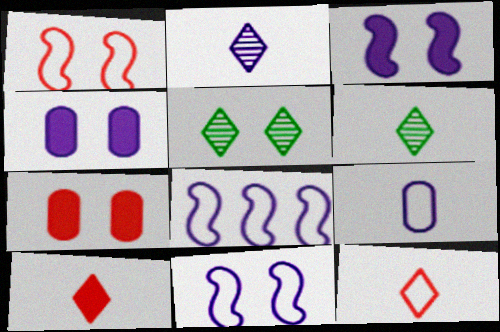[[1, 4, 5], 
[2, 4, 8], 
[5, 7, 11], 
[6, 7, 8]]